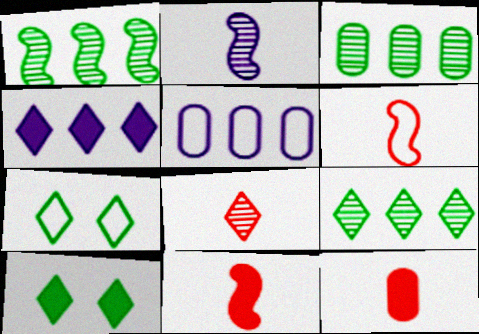[[1, 3, 9], 
[4, 7, 8], 
[5, 6, 7], 
[6, 8, 12]]